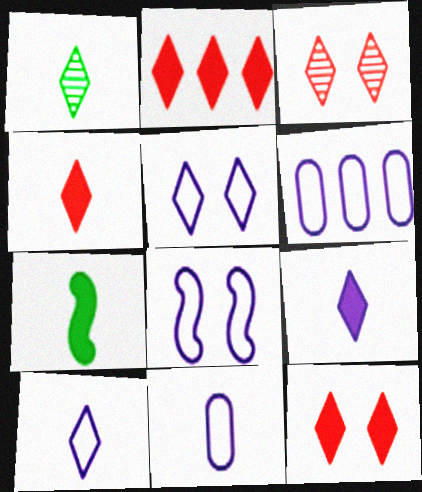[[1, 2, 5], 
[1, 4, 10], 
[2, 4, 12], 
[3, 6, 7], 
[6, 8, 10]]